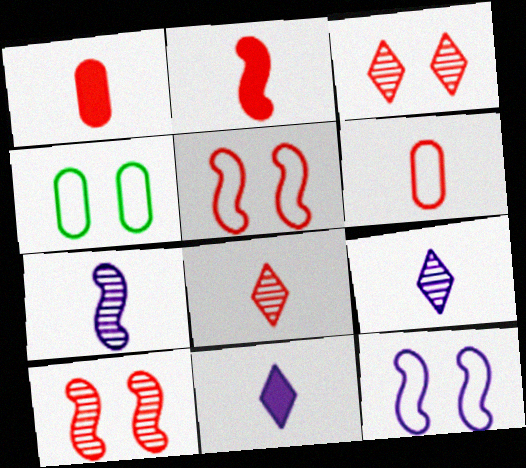[[2, 6, 8]]